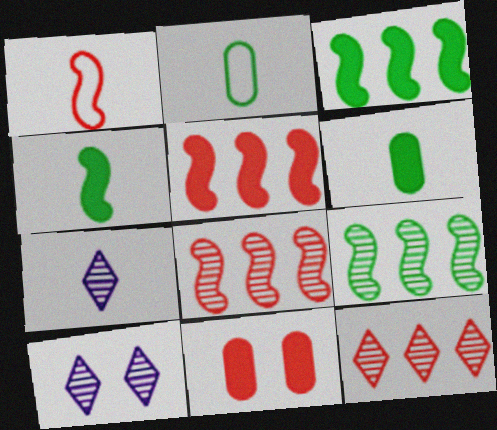[[1, 6, 7], 
[1, 11, 12], 
[2, 5, 10]]